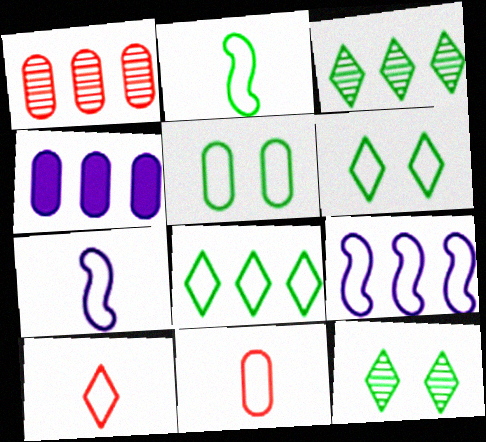[[2, 5, 8], 
[5, 9, 10], 
[6, 9, 11]]